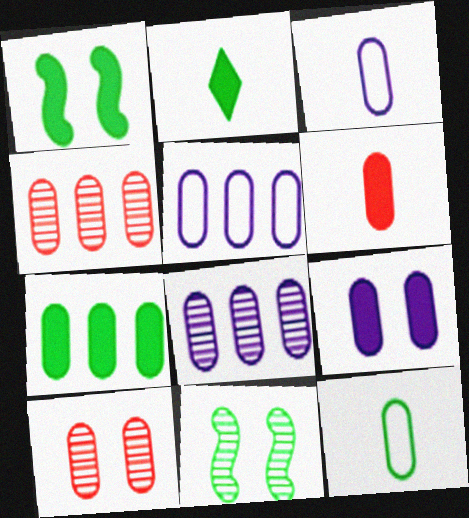[[1, 2, 7], 
[3, 7, 10], 
[3, 8, 9], 
[4, 5, 7], 
[4, 9, 12], 
[6, 7, 9]]